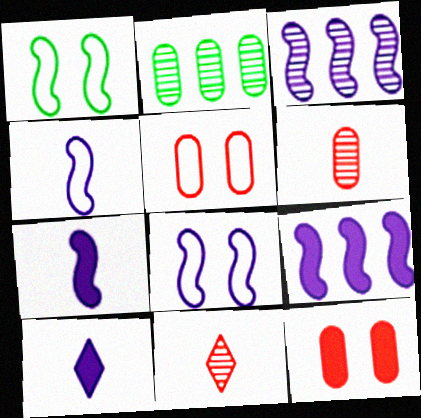[[3, 7, 8]]